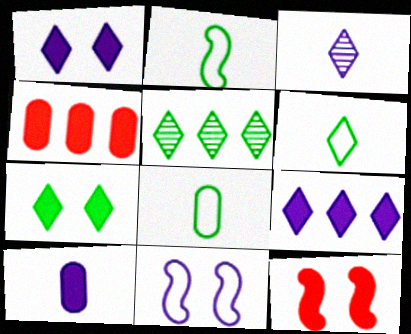[[2, 6, 8], 
[5, 6, 7]]